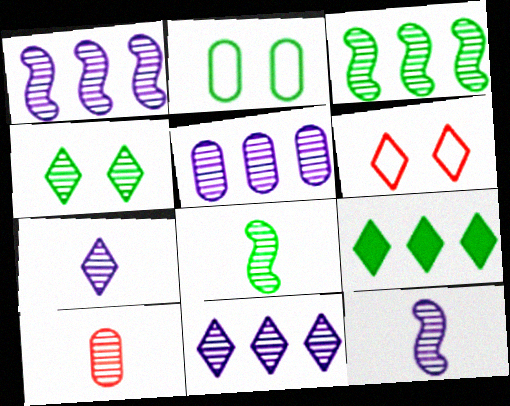[[1, 4, 10], 
[1, 5, 11], 
[2, 8, 9], 
[6, 7, 9], 
[7, 8, 10]]